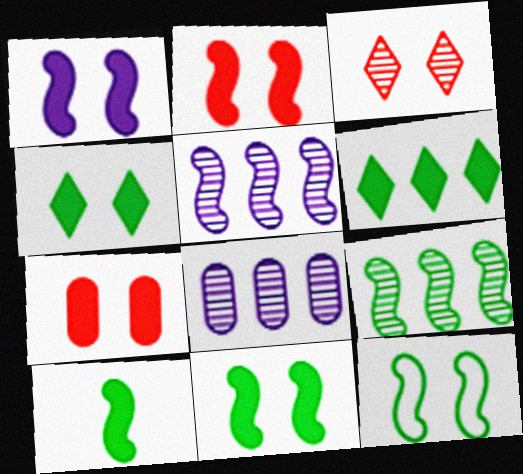[[1, 2, 11], 
[1, 4, 7], 
[9, 10, 12]]